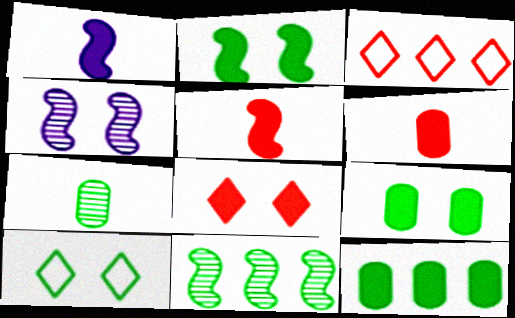[[1, 8, 12]]